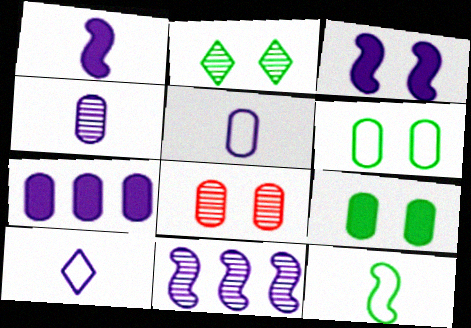[[1, 4, 10]]